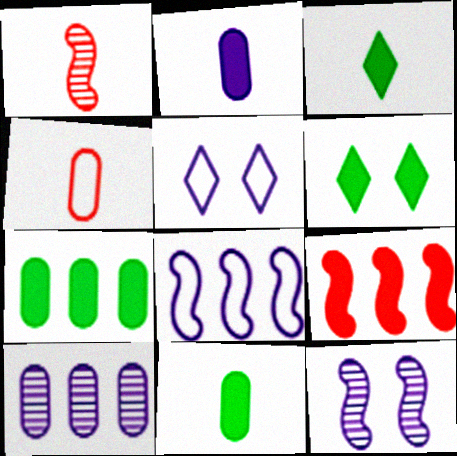[[1, 5, 7], 
[2, 6, 9]]